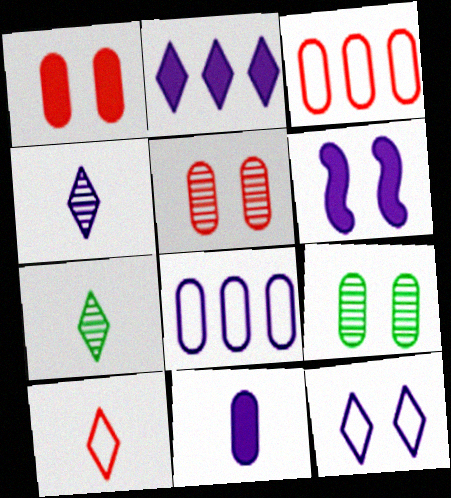[[2, 4, 12], 
[2, 6, 11], 
[3, 6, 7], 
[3, 9, 11], 
[4, 6, 8]]